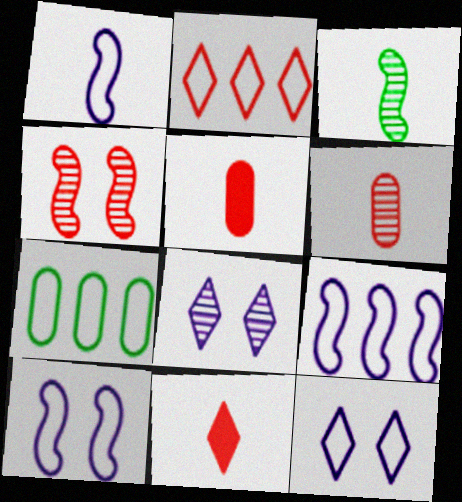[[1, 9, 10], 
[2, 4, 5], 
[2, 7, 9]]